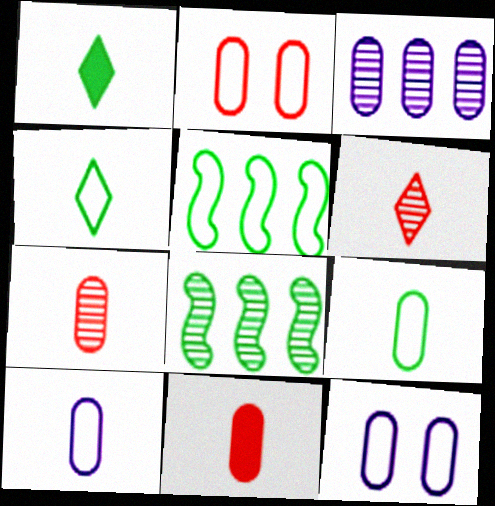[]